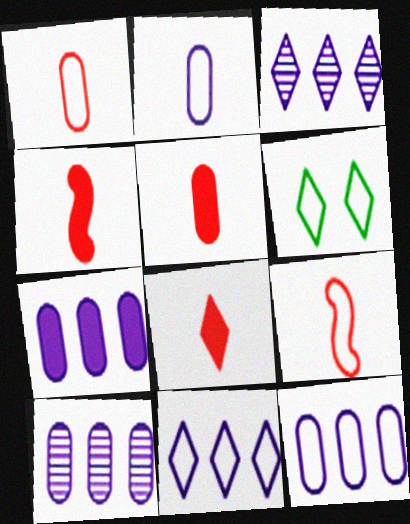[[3, 6, 8], 
[4, 5, 8], 
[4, 6, 10], 
[6, 9, 12], 
[7, 10, 12]]